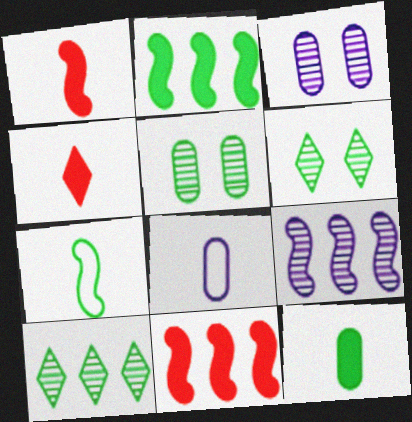[[6, 8, 11]]